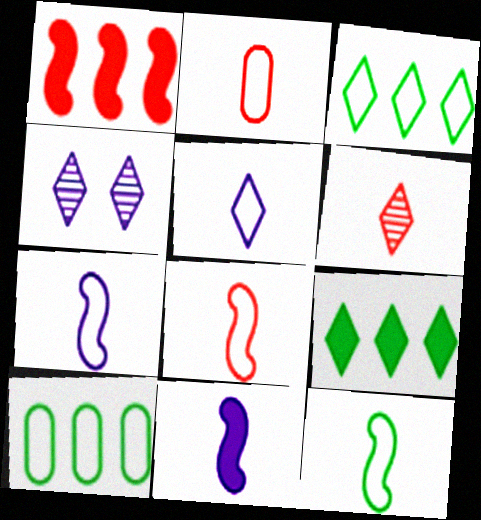[[2, 5, 12], 
[7, 8, 12]]